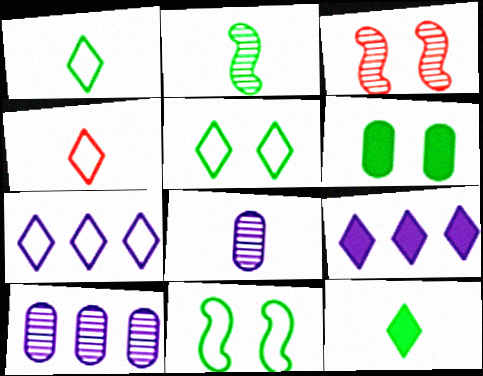[[4, 5, 7]]